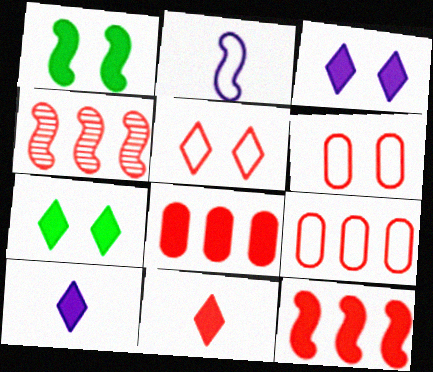[[1, 2, 4], 
[1, 8, 10], 
[4, 6, 11]]